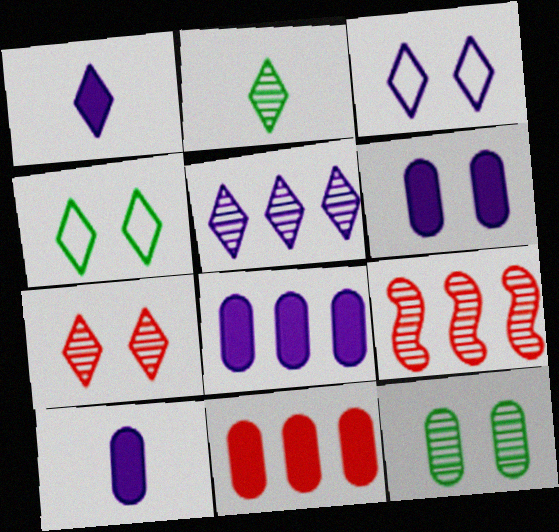[[1, 3, 5], 
[2, 5, 7], 
[4, 9, 10], 
[6, 8, 10]]